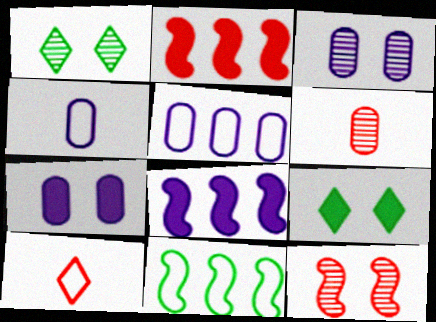[[1, 2, 4], 
[1, 3, 12]]